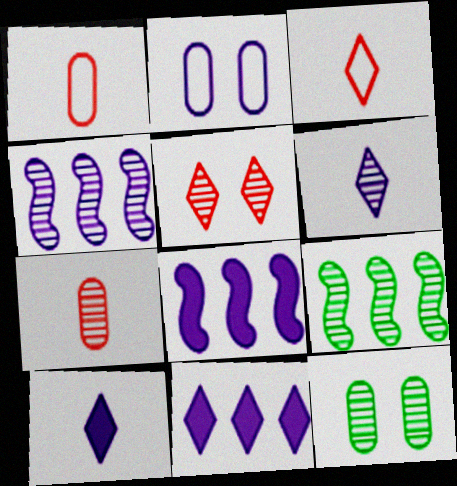[[2, 4, 10], 
[2, 6, 8], 
[3, 8, 12]]